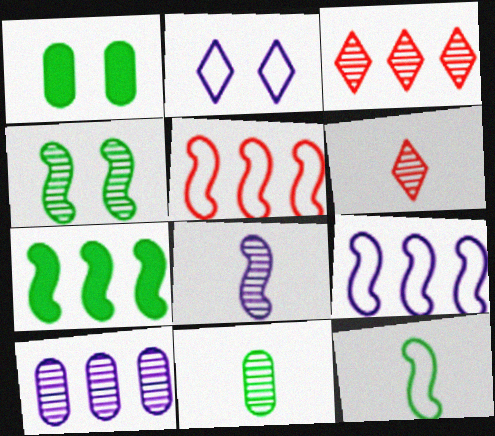[[1, 6, 9], 
[4, 6, 10], 
[4, 7, 12], 
[6, 8, 11]]